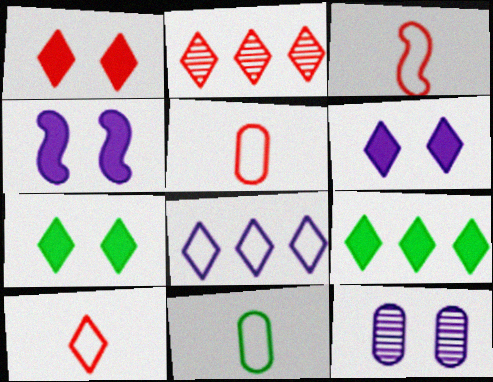[[1, 2, 10], 
[1, 6, 7], 
[2, 4, 11], 
[2, 8, 9], 
[3, 5, 10], 
[3, 9, 12]]